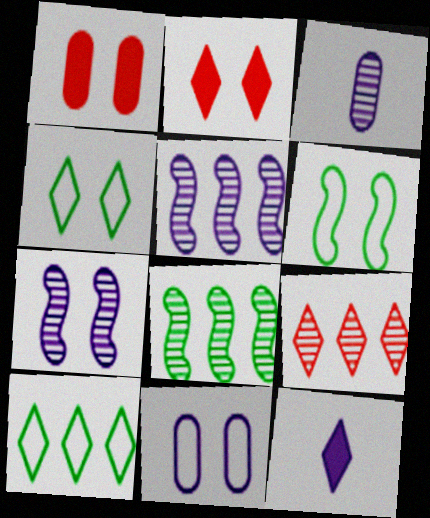[[1, 4, 7], 
[4, 9, 12], 
[5, 11, 12]]